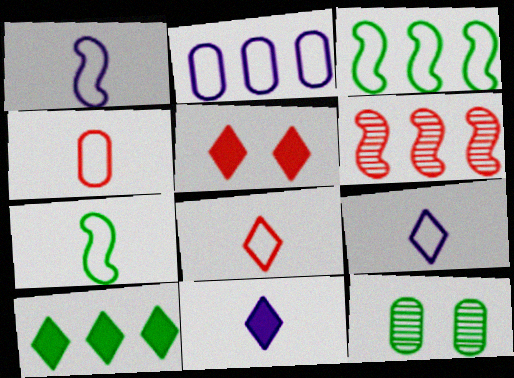[[2, 6, 10], 
[4, 5, 6], 
[4, 7, 9], 
[5, 10, 11], 
[7, 10, 12]]